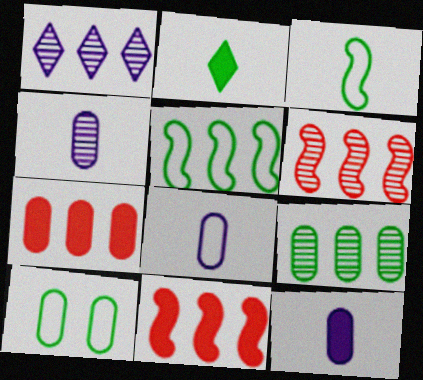[[1, 5, 7], 
[1, 6, 9], 
[4, 7, 10], 
[4, 8, 12]]